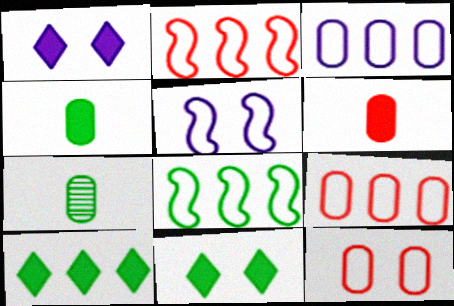[[1, 2, 7], 
[7, 8, 11]]